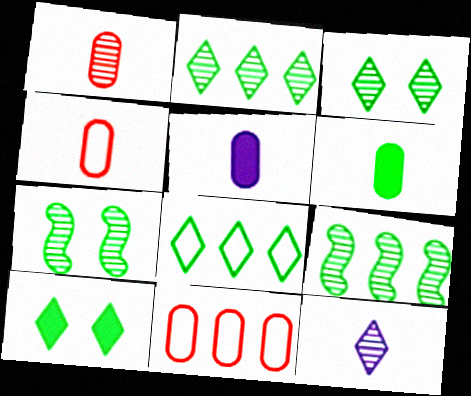[[6, 7, 8]]